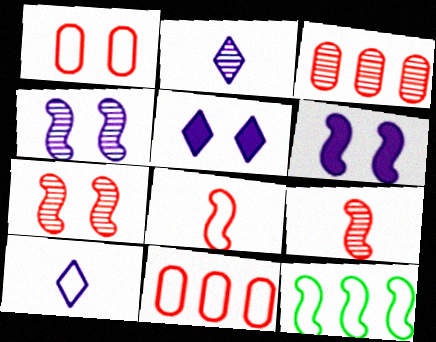[[1, 10, 12], 
[6, 9, 12]]